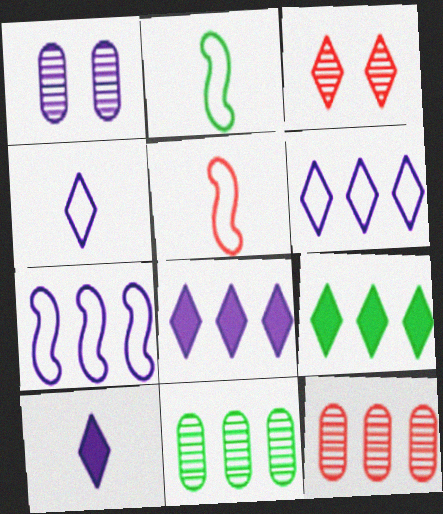[[1, 5, 9], 
[1, 7, 10], 
[3, 4, 9], 
[7, 9, 12]]